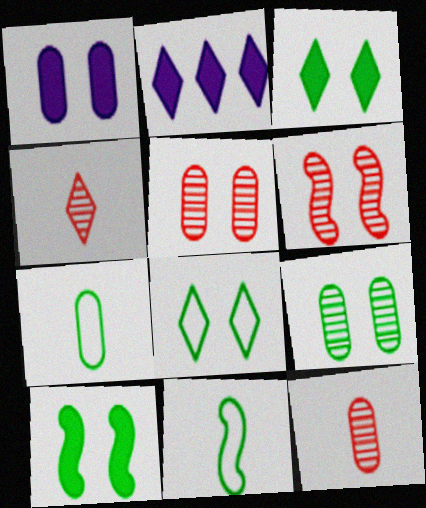[[1, 6, 8], 
[2, 4, 8], 
[2, 5, 11], 
[2, 6, 7], 
[8, 9, 10]]